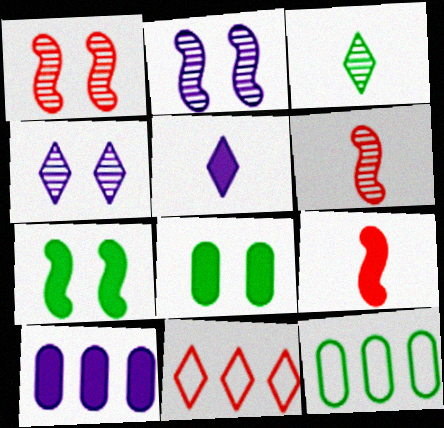[[1, 5, 12], 
[3, 7, 12], 
[4, 9, 12]]